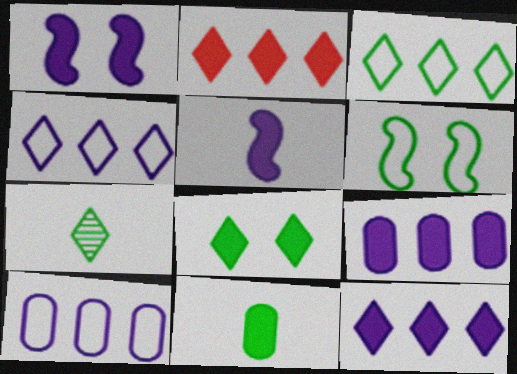[[1, 2, 11], 
[3, 7, 8]]